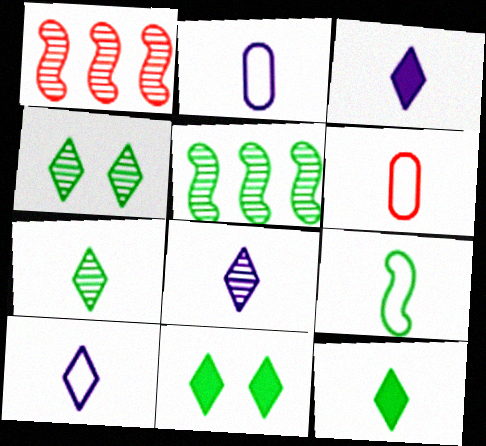[[1, 2, 11], 
[3, 8, 10], 
[6, 9, 10]]